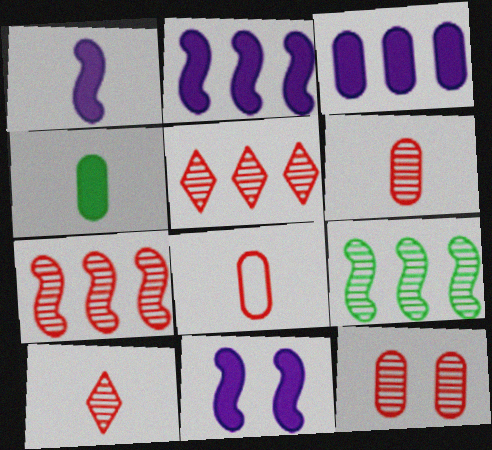[[1, 2, 11], 
[7, 10, 12]]